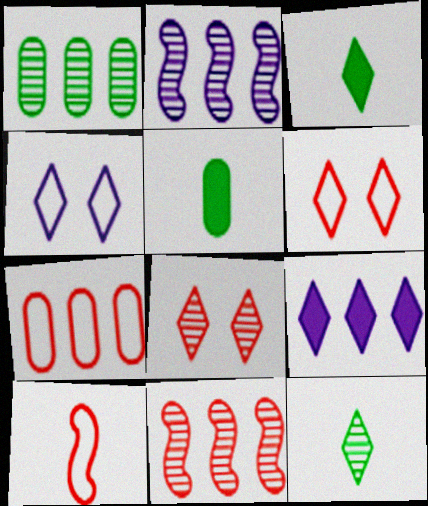[[2, 5, 6], 
[4, 5, 11], 
[6, 7, 10], 
[6, 9, 12]]